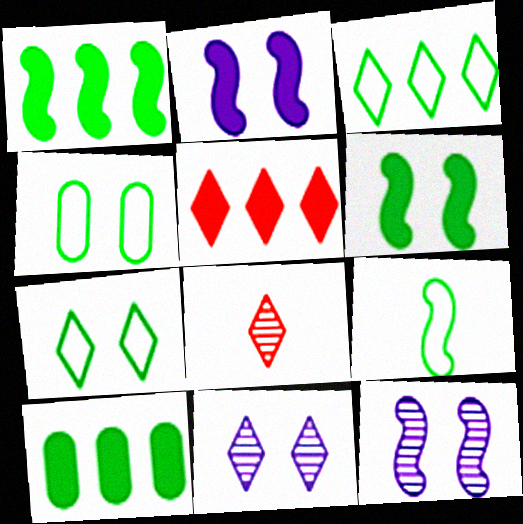[[3, 4, 9]]